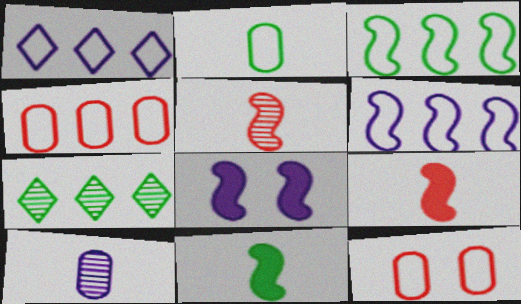[[1, 3, 4], 
[1, 8, 10], 
[3, 5, 8]]